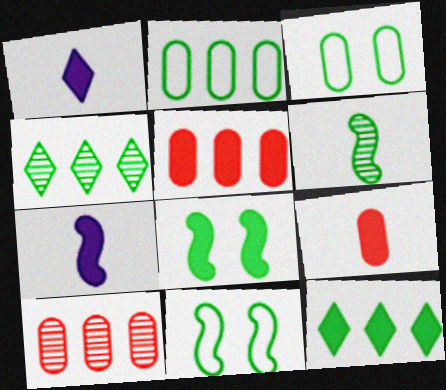[[1, 5, 8], 
[1, 10, 11], 
[3, 6, 12]]